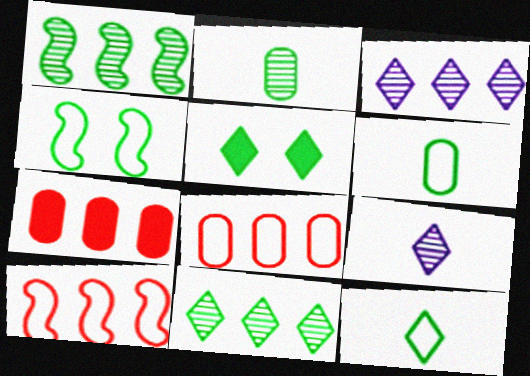[[1, 5, 6], 
[4, 7, 9], 
[5, 11, 12]]